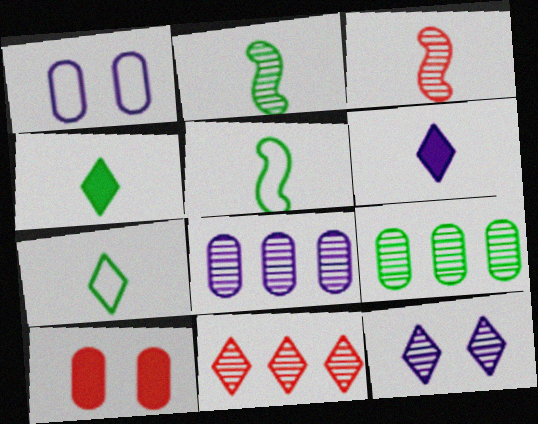[[3, 9, 12]]